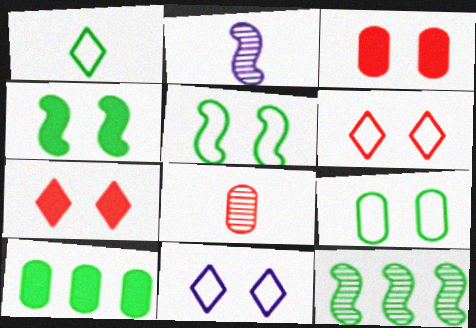[[2, 6, 10]]